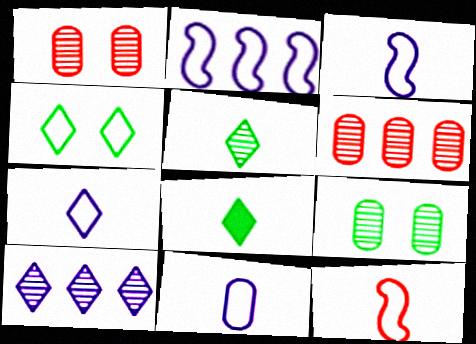[[1, 2, 8], 
[3, 7, 11]]